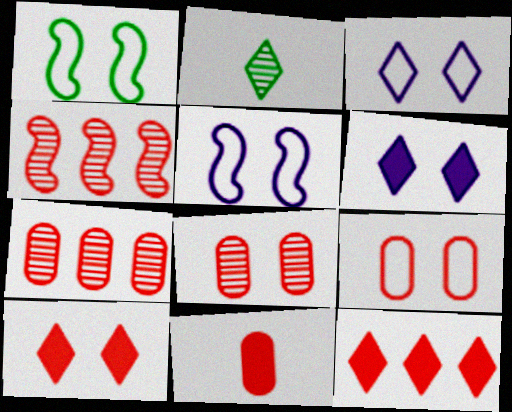[[1, 3, 9], 
[1, 6, 8], 
[2, 3, 12], 
[7, 9, 11]]